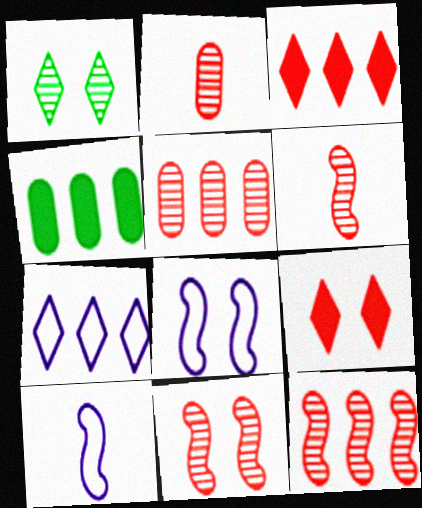[[4, 7, 12], 
[6, 11, 12]]